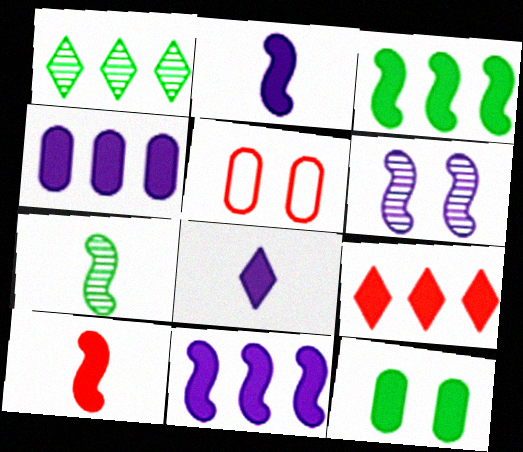[[1, 2, 5], 
[2, 9, 12], 
[3, 4, 9]]